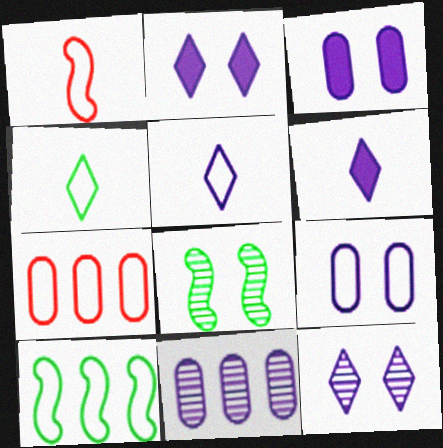[[6, 7, 8]]